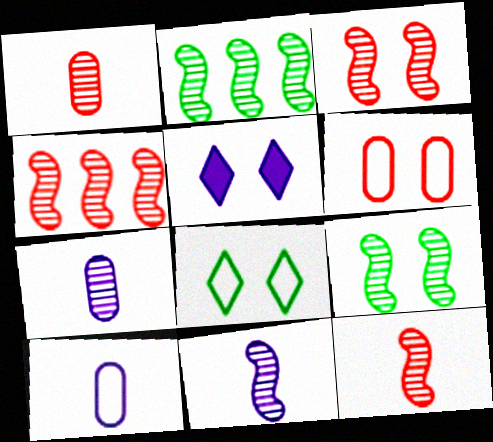[[2, 3, 11], 
[3, 4, 12], 
[4, 9, 11], 
[5, 6, 9]]